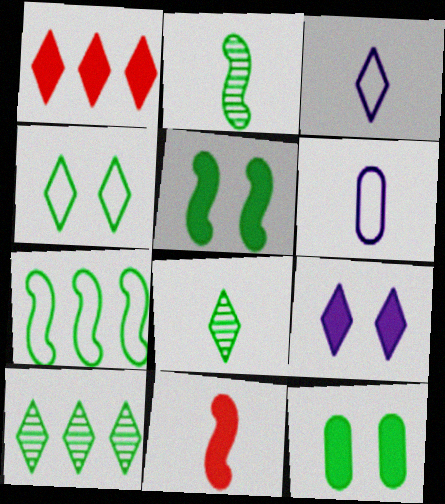[[2, 5, 7], 
[6, 8, 11], 
[7, 8, 12]]